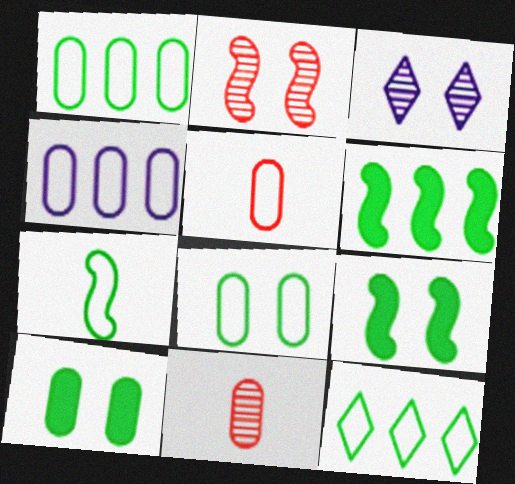[[3, 5, 6], 
[4, 5, 8], 
[4, 10, 11], 
[7, 8, 12]]